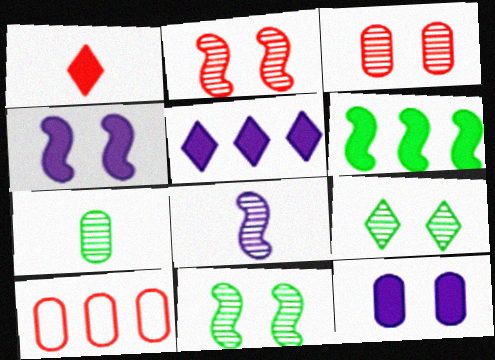[[1, 2, 10], 
[1, 6, 12], 
[7, 10, 12]]